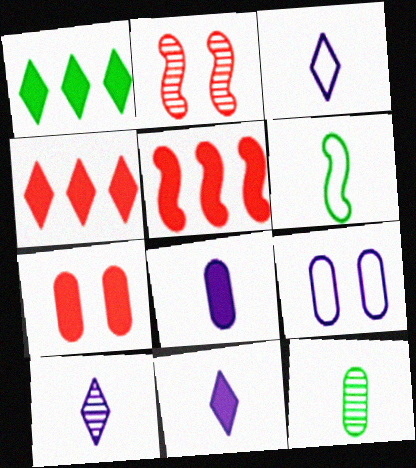[[3, 10, 11]]